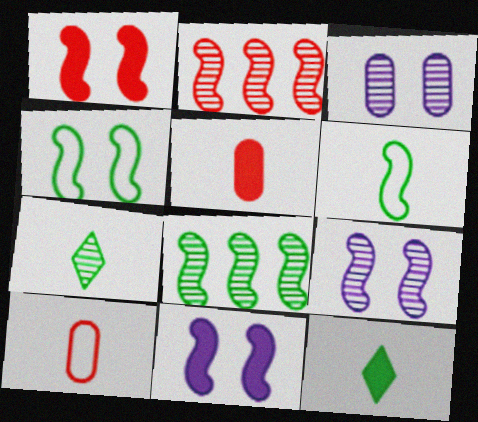[[1, 4, 9], 
[2, 3, 7], 
[2, 6, 11]]